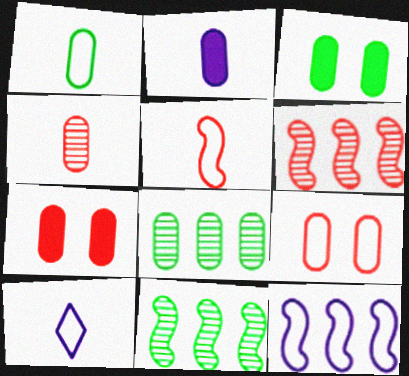[[1, 2, 4], 
[1, 3, 8], 
[1, 5, 10], 
[2, 8, 9], 
[3, 6, 10], 
[7, 10, 11]]